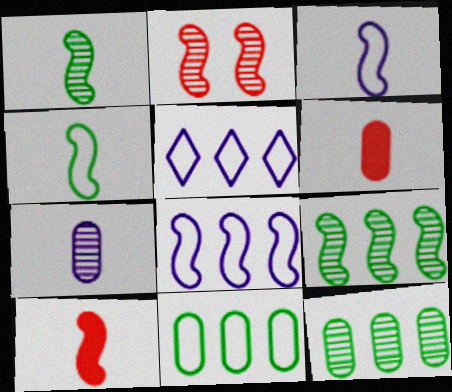[[1, 3, 10]]